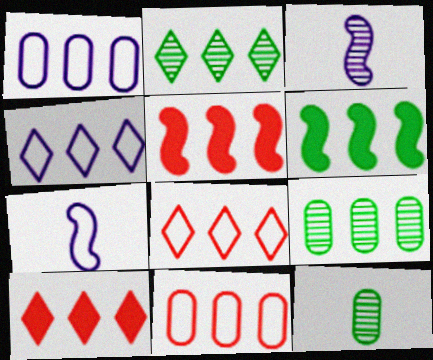[[1, 2, 5], 
[2, 4, 10], 
[4, 5, 9]]